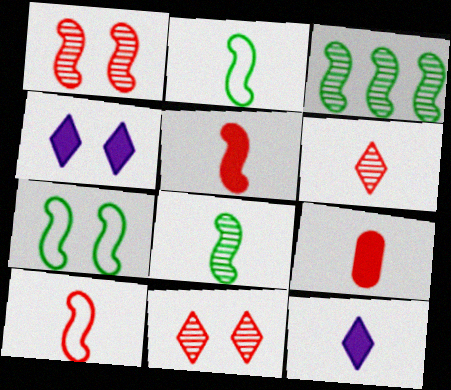[[6, 9, 10]]